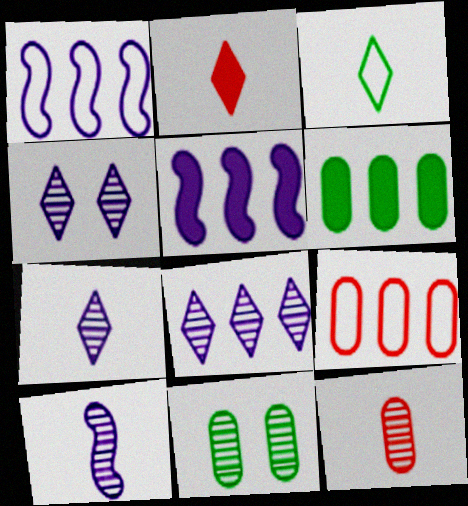[[1, 2, 11], 
[2, 3, 7], 
[4, 7, 8]]